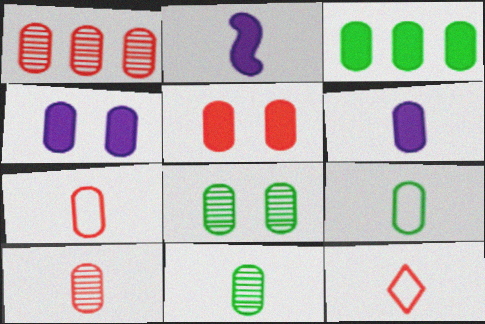[[1, 4, 9], 
[1, 5, 7], 
[2, 11, 12], 
[3, 5, 6], 
[3, 8, 9], 
[6, 7, 11], 
[6, 9, 10]]